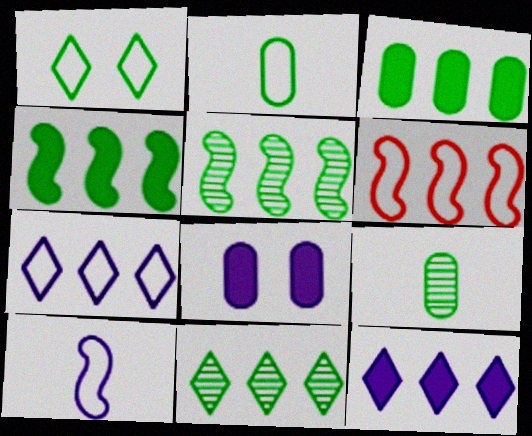[[1, 4, 9]]